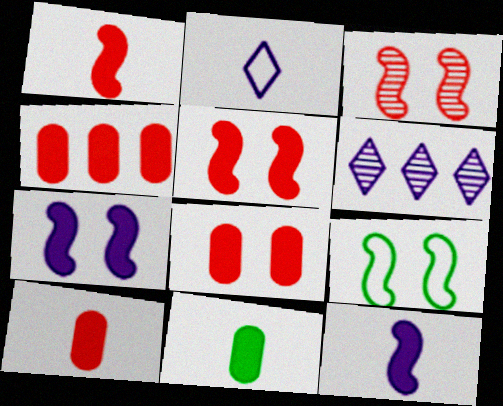[[3, 7, 9], 
[4, 8, 10], 
[6, 9, 10]]